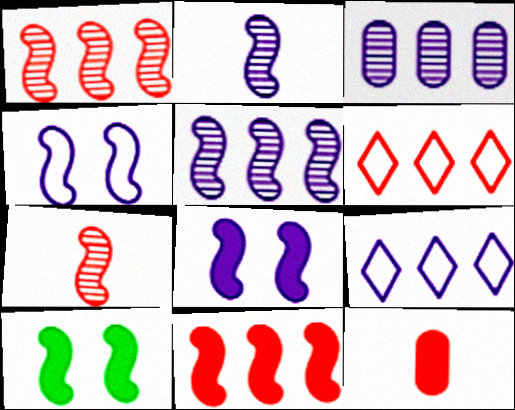[]